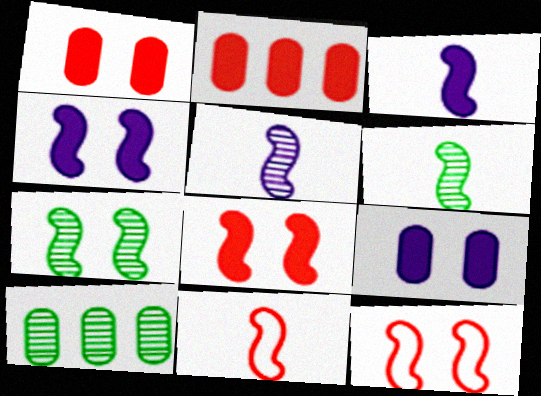[[3, 6, 11], 
[4, 7, 12]]